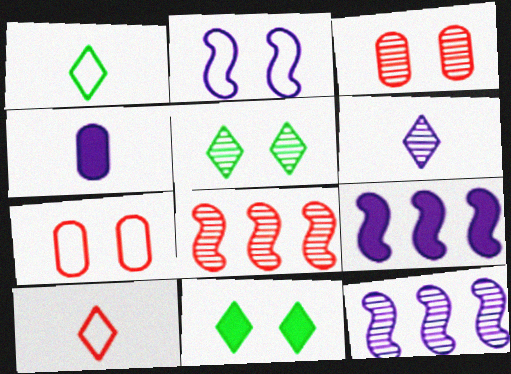[[1, 3, 9], 
[2, 3, 11]]